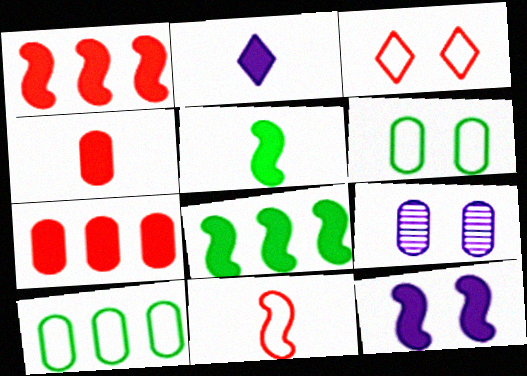[[1, 5, 12], 
[2, 4, 5], 
[4, 9, 10]]